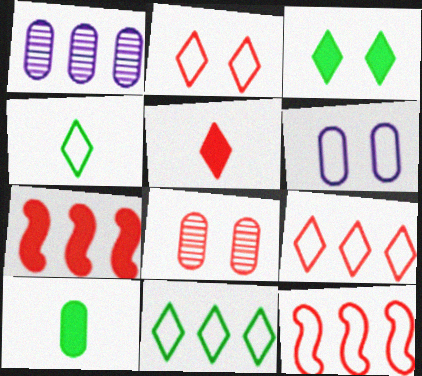[[1, 7, 11], 
[4, 6, 12], 
[5, 8, 12]]